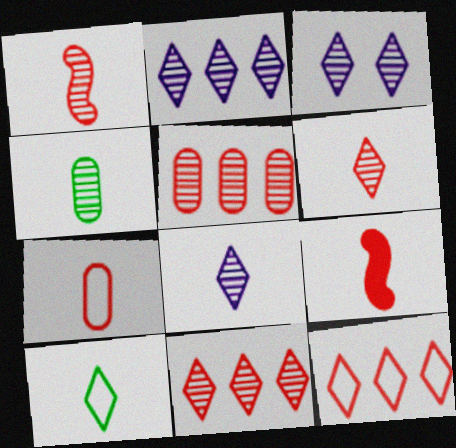[[1, 4, 8], 
[2, 3, 8], 
[6, 7, 9]]